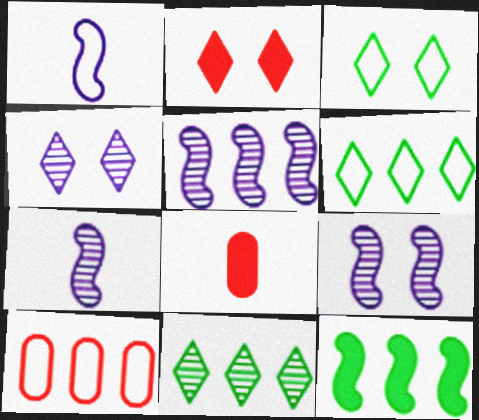[[1, 3, 10], 
[2, 3, 4], 
[3, 5, 8], 
[5, 7, 9], 
[6, 8, 9]]